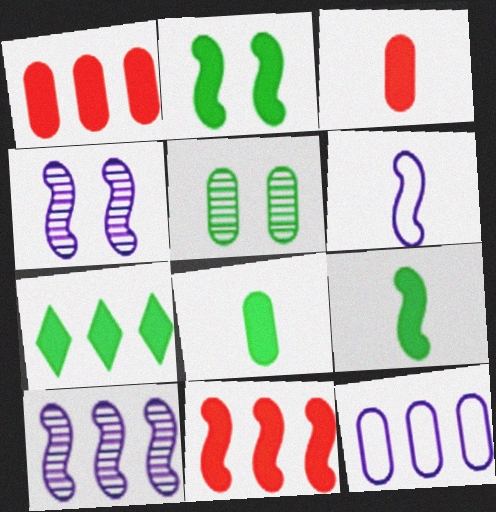[[2, 7, 8], 
[3, 5, 12]]